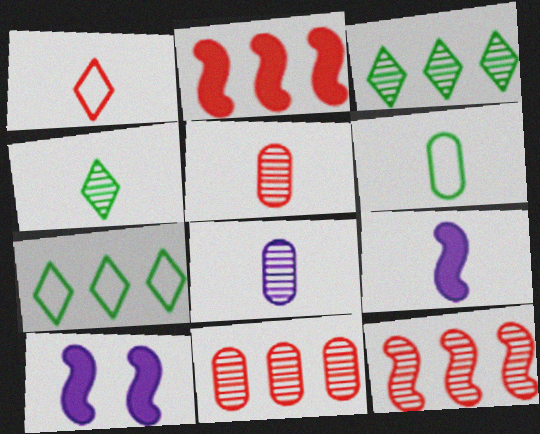[[5, 7, 10]]